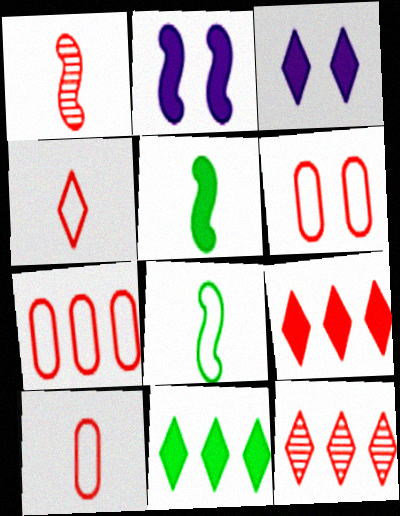[[1, 6, 9], 
[6, 7, 10]]